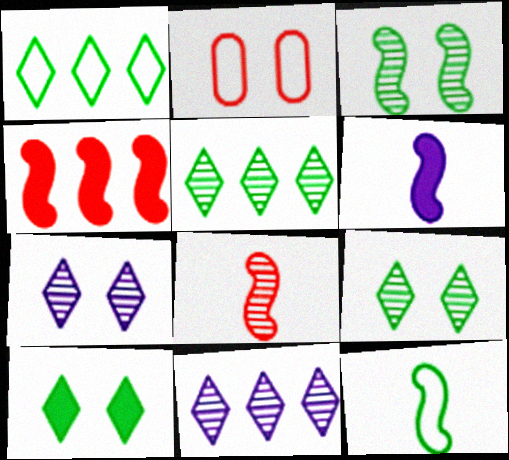[[2, 5, 6], 
[6, 8, 12]]